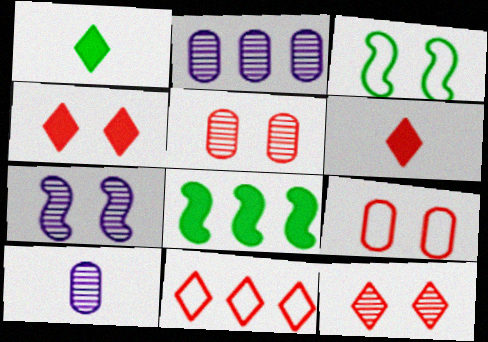[[2, 3, 6], 
[2, 8, 11], 
[6, 11, 12]]